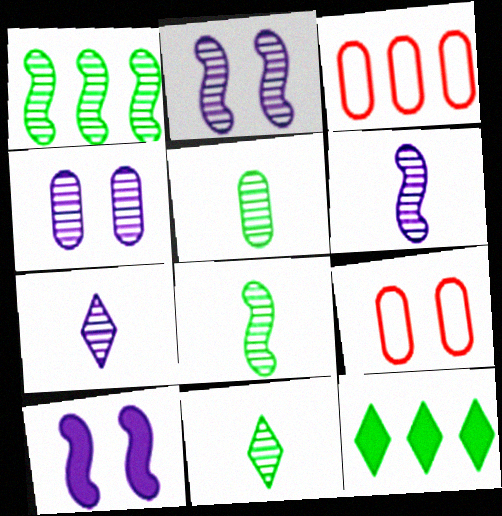[[3, 10, 11], 
[5, 8, 11], 
[6, 9, 12]]